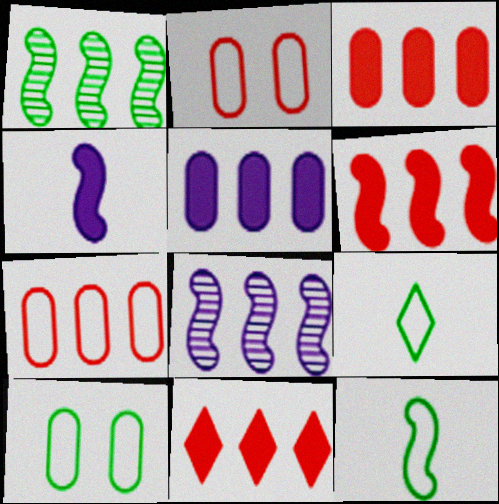[[3, 6, 11]]